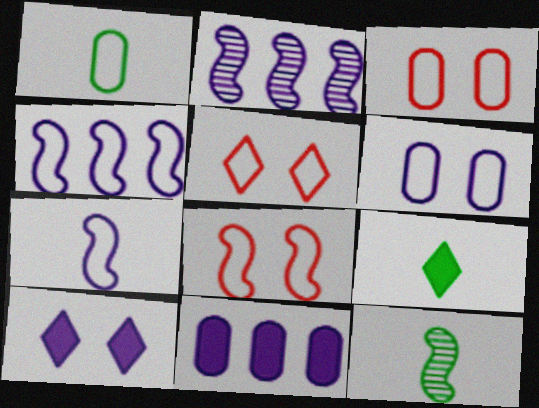[[1, 4, 5], 
[1, 9, 12], 
[2, 3, 9], 
[3, 5, 8], 
[5, 11, 12]]